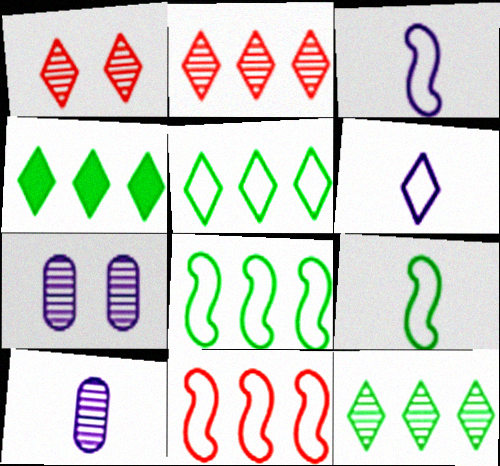[[1, 4, 6], 
[4, 5, 12]]